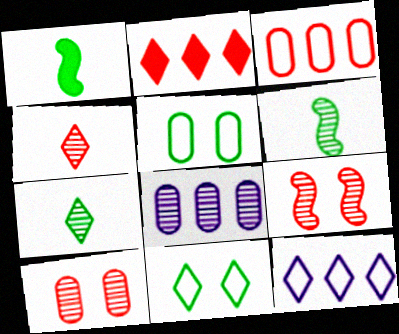[[1, 10, 12], 
[7, 8, 9]]